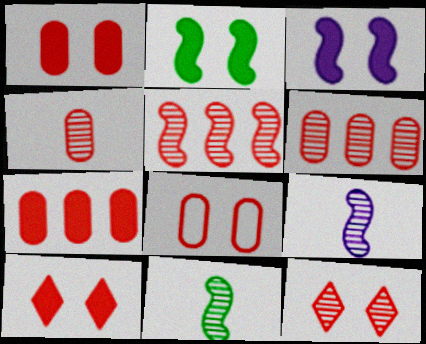[[4, 5, 12], 
[4, 7, 8]]